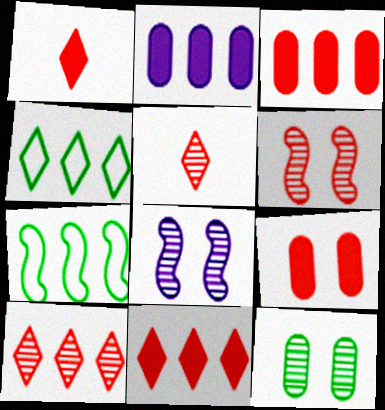[[2, 7, 10]]